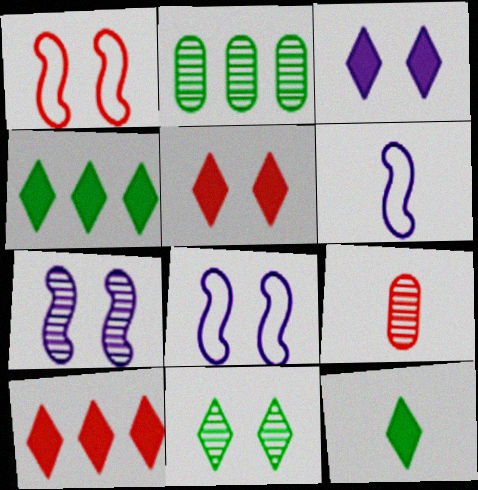[[1, 9, 10], 
[2, 5, 6], 
[3, 10, 12], 
[4, 8, 9], 
[6, 9, 12]]